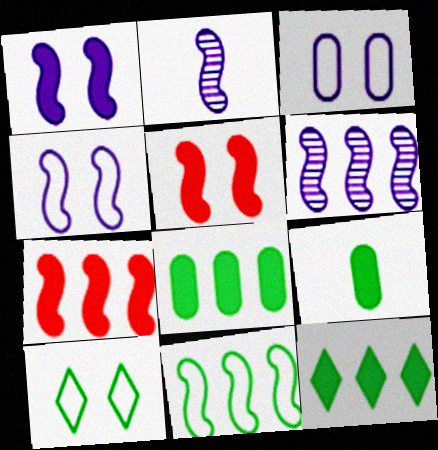[[2, 5, 11], 
[6, 7, 11]]